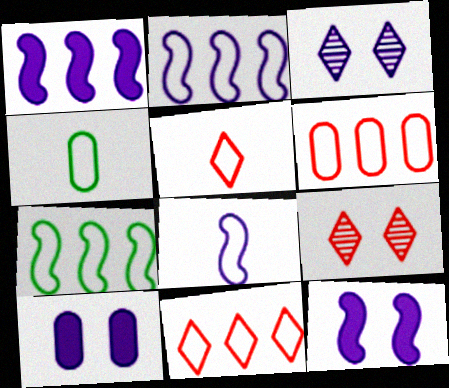[[1, 4, 9], 
[4, 5, 8]]